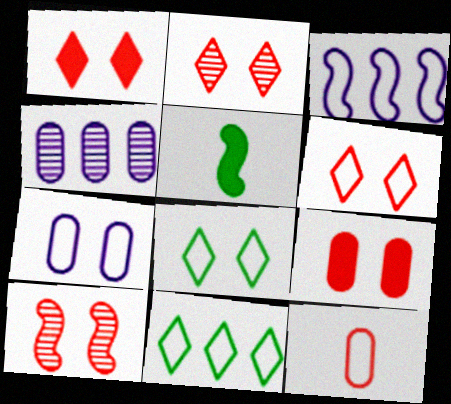[[1, 2, 6], 
[3, 5, 10], 
[3, 8, 12], 
[4, 5, 6], 
[6, 9, 10]]